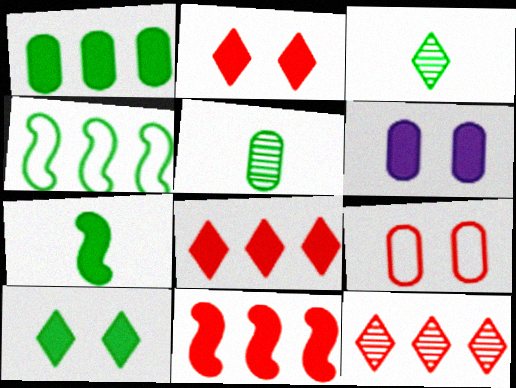[[1, 7, 10], 
[4, 5, 10], 
[6, 7, 8]]